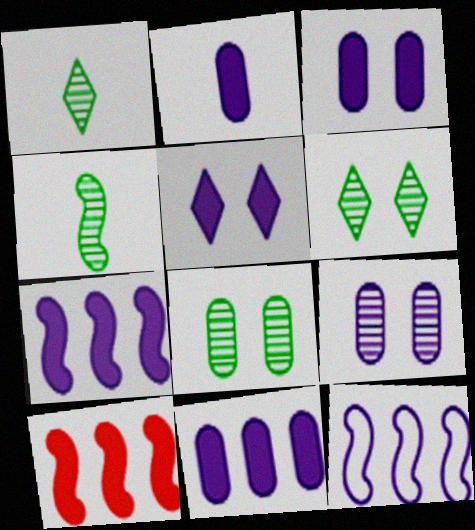[[2, 3, 11], 
[2, 5, 7]]